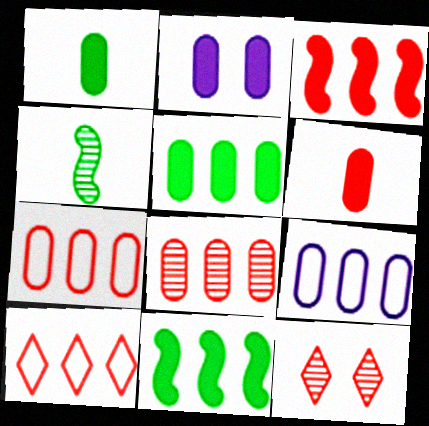[[2, 4, 10], 
[2, 5, 6], 
[3, 8, 10], 
[5, 8, 9]]